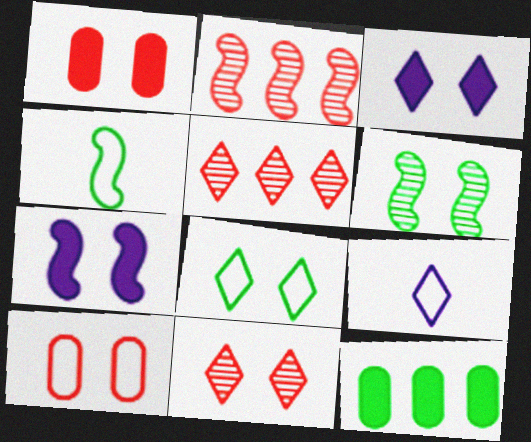[[2, 4, 7], 
[3, 6, 10], 
[3, 8, 11]]